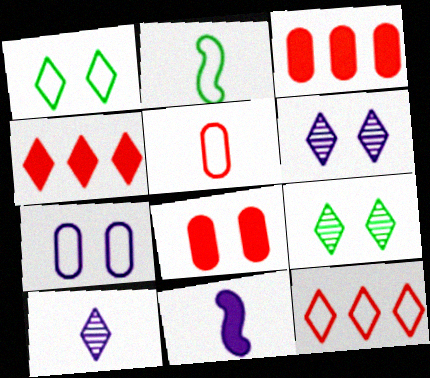[[1, 4, 10], 
[2, 3, 6], 
[2, 7, 12]]